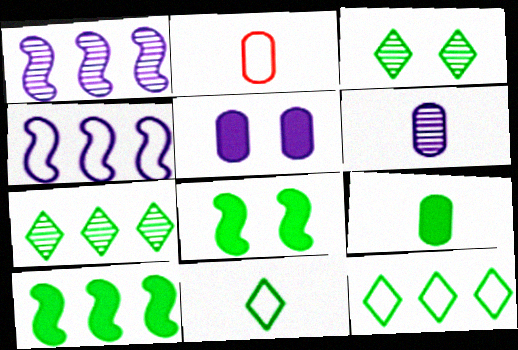[[2, 6, 9]]